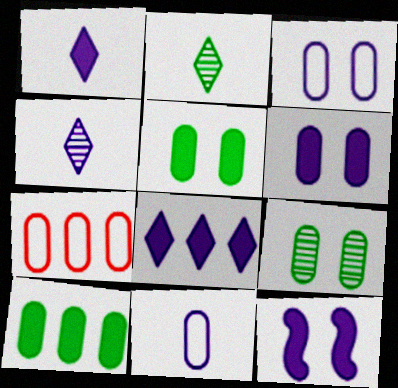[[2, 7, 12]]